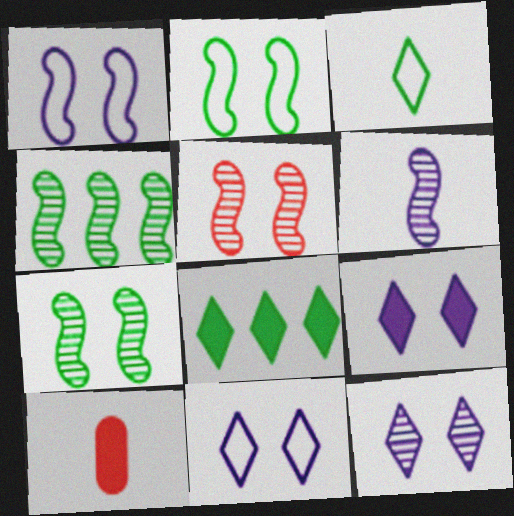[[3, 6, 10], 
[4, 5, 6], 
[4, 10, 11], 
[9, 11, 12]]